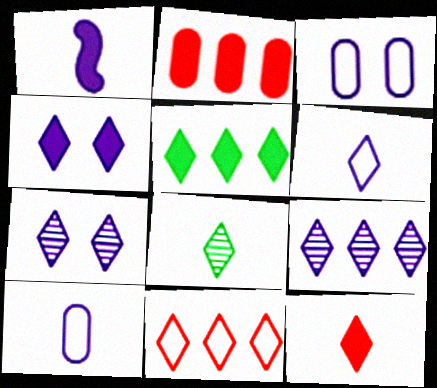[[1, 3, 9], 
[4, 5, 12], 
[4, 6, 9], 
[4, 8, 11], 
[5, 9, 11], 
[6, 8, 12]]